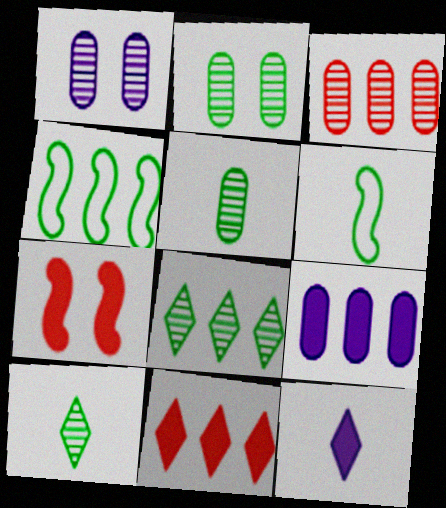[[1, 3, 5], 
[1, 6, 11]]